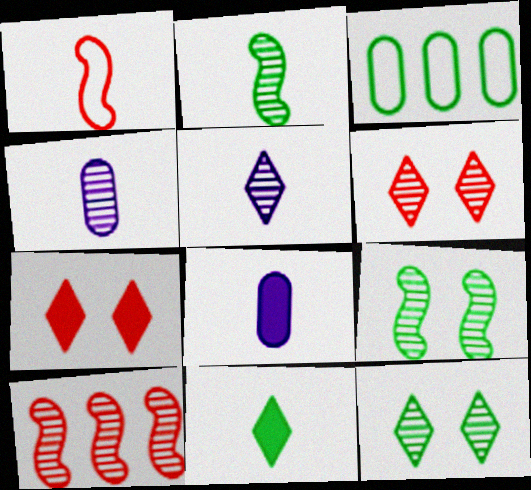[[1, 4, 11], 
[3, 9, 11], 
[4, 10, 12]]